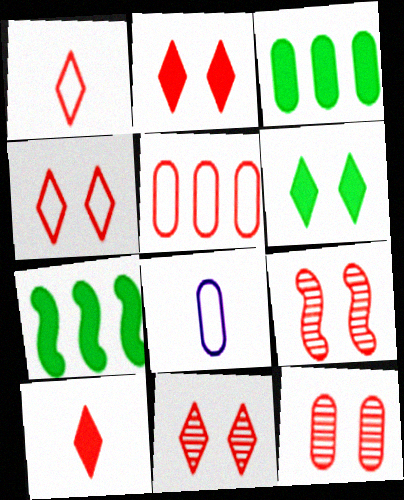[[2, 4, 11], 
[3, 8, 12], 
[5, 9, 10], 
[7, 8, 11], 
[9, 11, 12]]